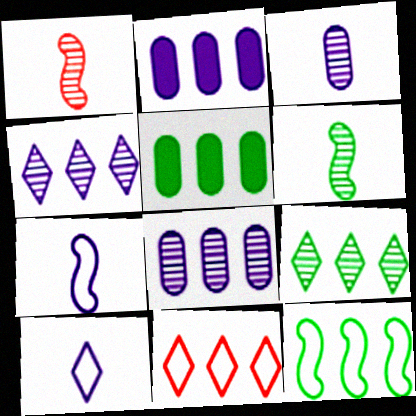[[5, 9, 12]]